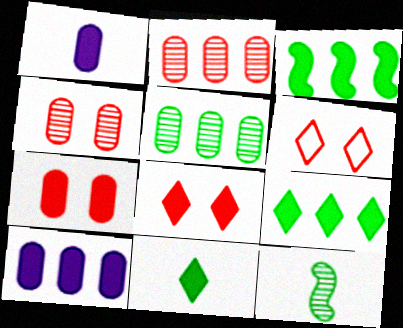[[1, 3, 8], 
[6, 10, 12]]